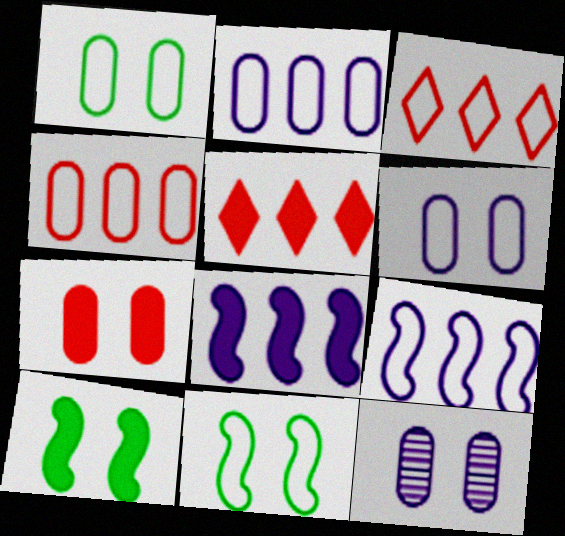[[1, 7, 12]]